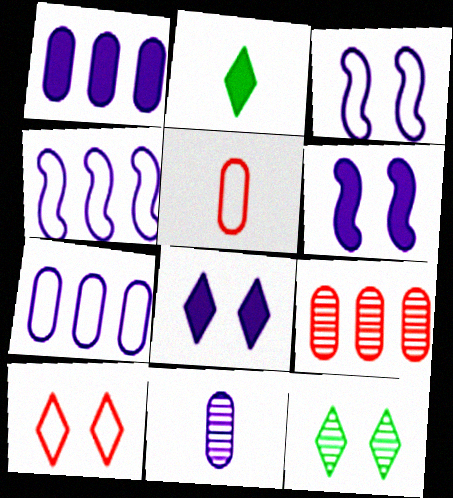[[2, 3, 9], 
[4, 8, 11], 
[8, 10, 12]]